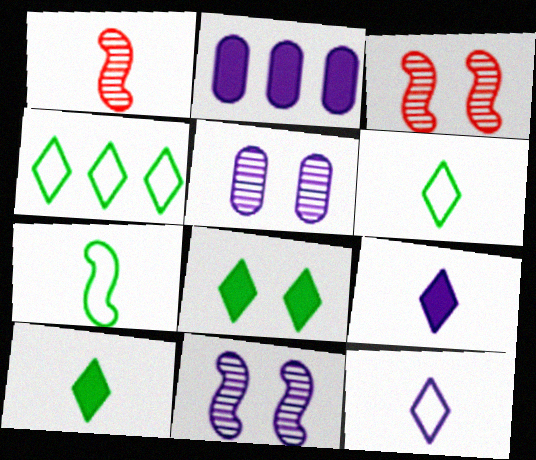[[2, 3, 6], 
[2, 11, 12]]